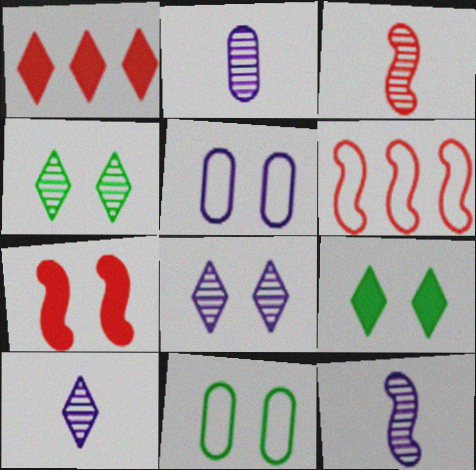[[1, 11, 12], 
[2, 6, 9], 
[2, 10, 12], 
[3, 6, 7], 
[4, 5, 7], 
[7, 8, 11]]